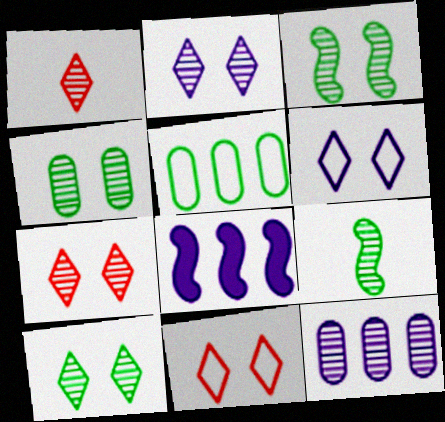[[1, 3, 12], 
[2, 7, 10], 
[3, 4, 10], 
[7, 9, 12]]